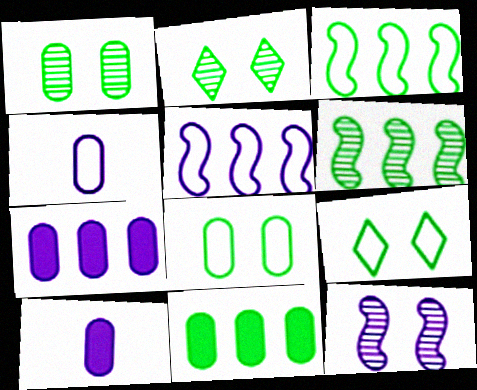[]